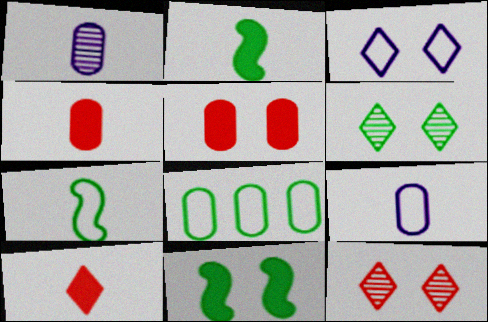[[1, 5, 8], 
[1, 7, 10], 
[2, 6, 8]]